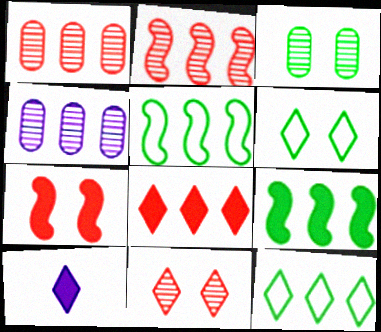[[4, 5, 8], 
[10, 11, 12]]